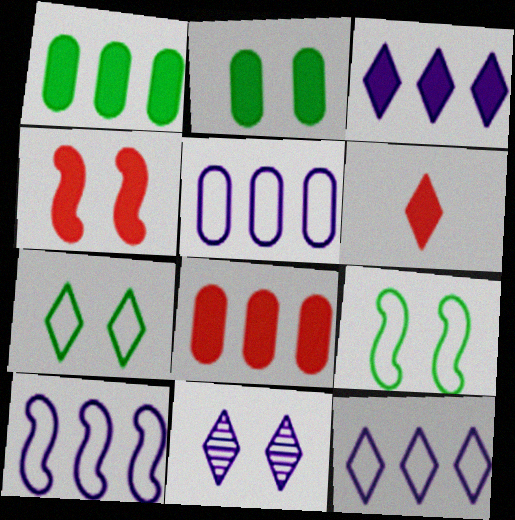[[4, 6, 8], 
[5, 10, 12]]